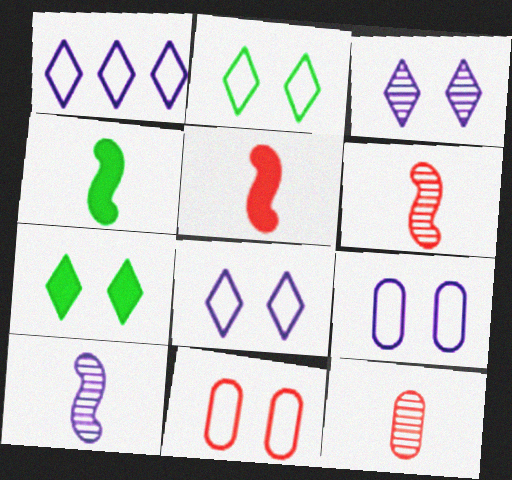[]